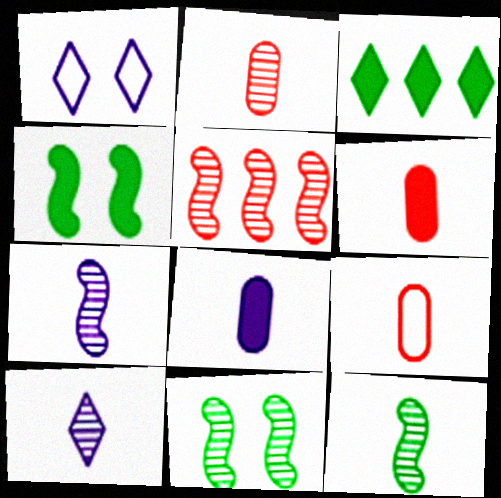[[2, 6, 9], 
[2, 10, 12], 
[5, 7, 11]]